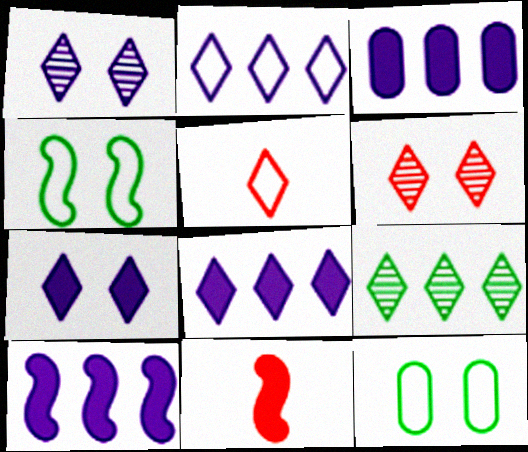[[3, 8, 10], 
[5, 7, 9]]